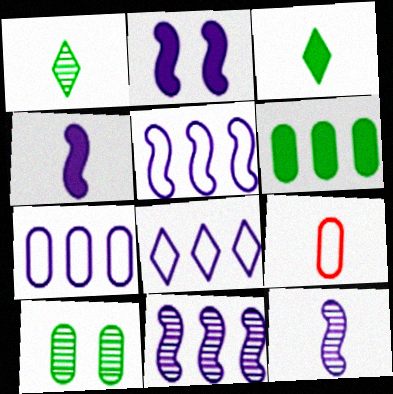[[1, 4, 9], 
[2, 5, 12], 
[3, 9, 12], 
[5, 7, 8]]